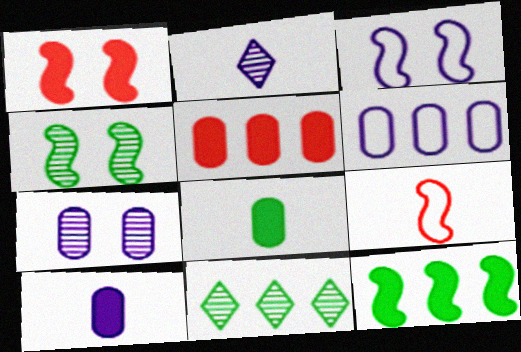[[1, 3, 4], 
[2, 8, 9], 
[6, 7, 10]]